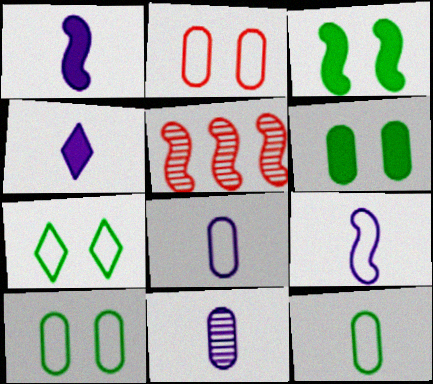[[3, 5, 9], 
[4, 5, 10], 
[4, 9, 11]]